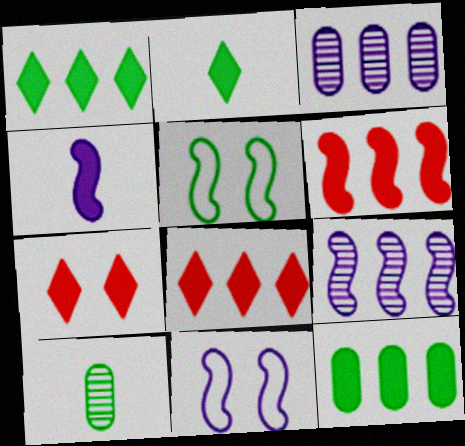[[1, 5, 10], 
[4, 7, 12], 
[4, 9, 11], 
[8, 10, 11]]